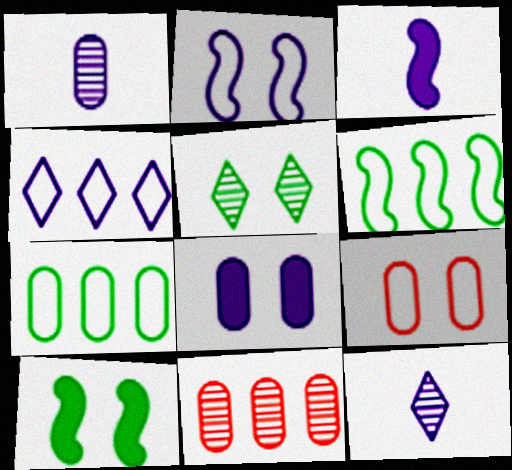[]